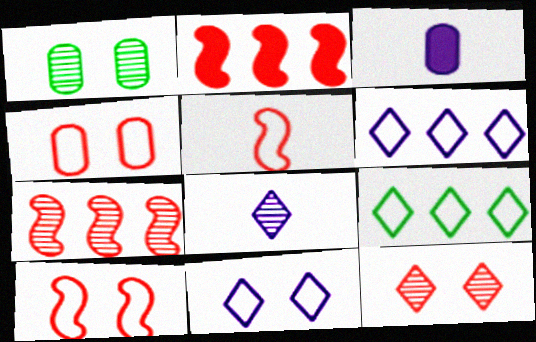[[1, 7, 8]]